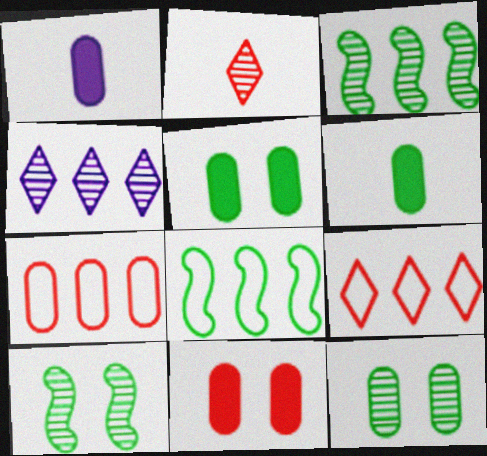[[1, 7, 12], 
[1, 9, 10]]